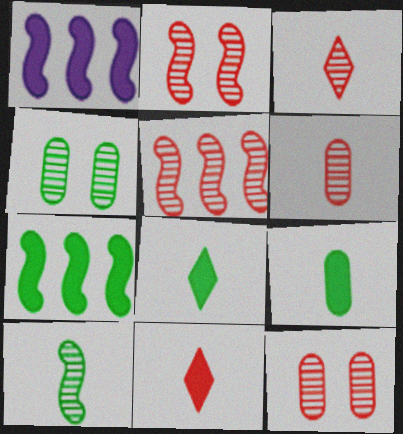[[3, 5, 12]]